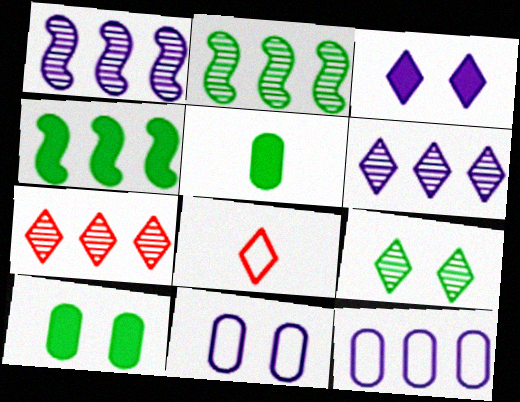[[1, 8, 10], 
[4, 7, 12]]